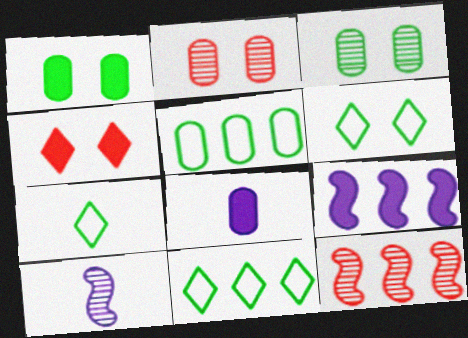[[2, 5, 8], 
[2, 7, 9], 
[4, 5, 10], 
[6, 7, 11], 
[6, 8, 12]]